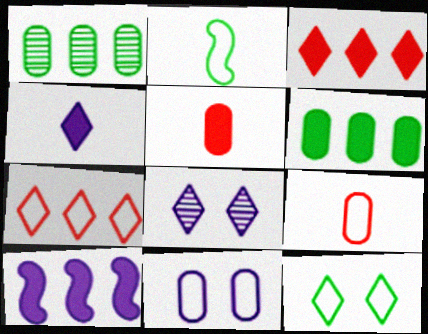[[1, 5, 11], 
[1, 7, 10], 
[2, 7, 11], 
[3, 6, 10]]